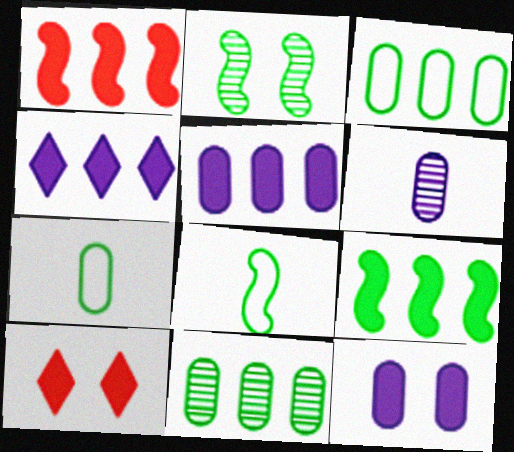[[2, 8, 9]]